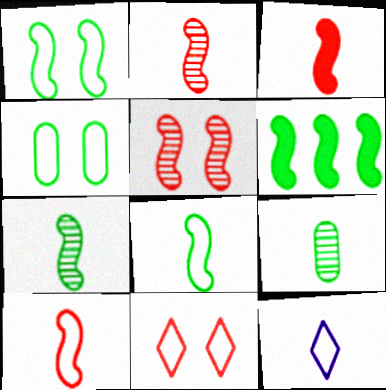[[1, 6, 7], 
[2, 3, 10], 
[3, 9, 12]]